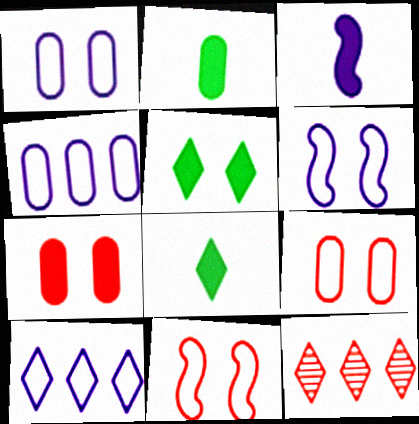[[2, 6, 12]]